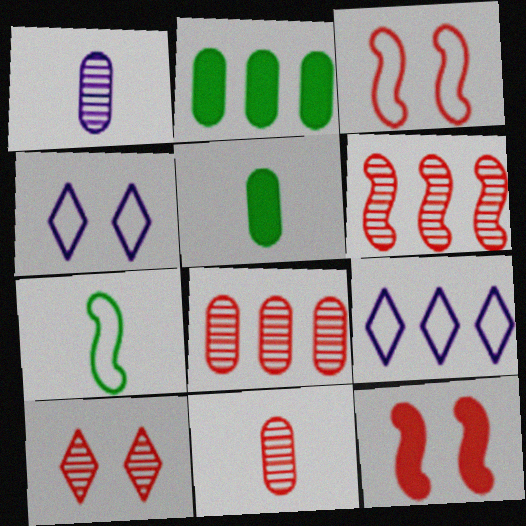[[2, 6, 9], 
[4, 5, 6], 
[6, 10, 11]]